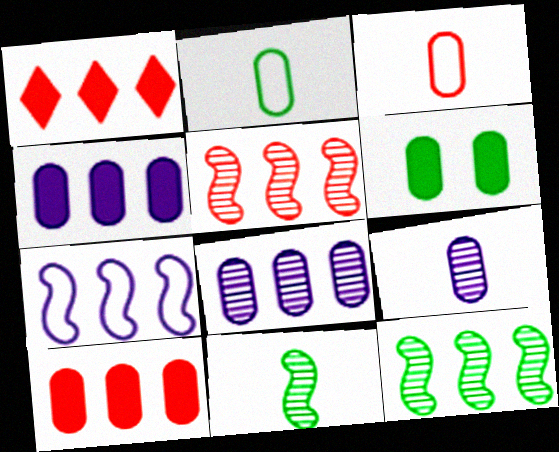[[3, 6, 8]]